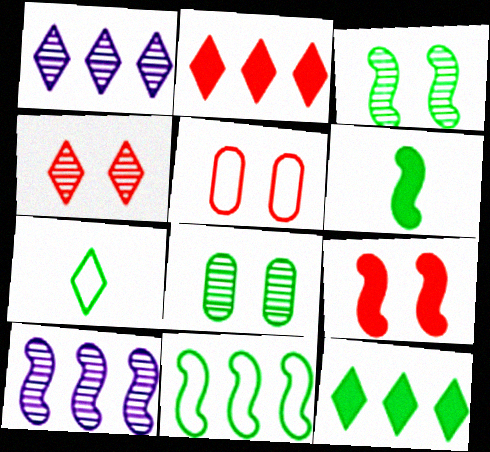[[1, 5, 6], 
[3, 6, 11], 
[4, 5, 9]]